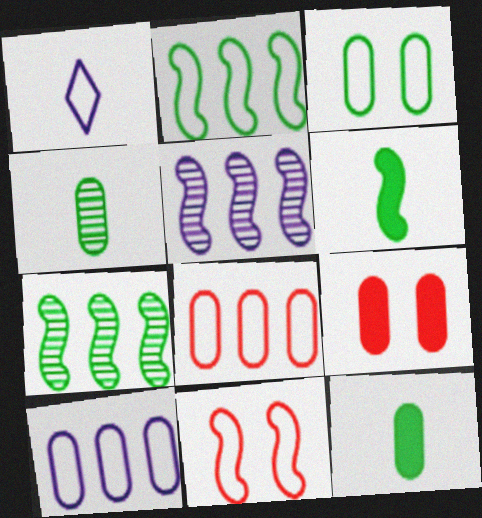[[1, 7, 9], 
[4, 9, 10], 
[5, 6, 11]]